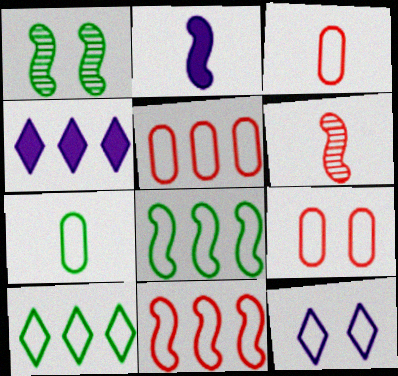[[1, 2, 11], 
[1, 3, 4], 
[3, 5, 9], 
[3, 8, 12], 
[7, 11, 12]]